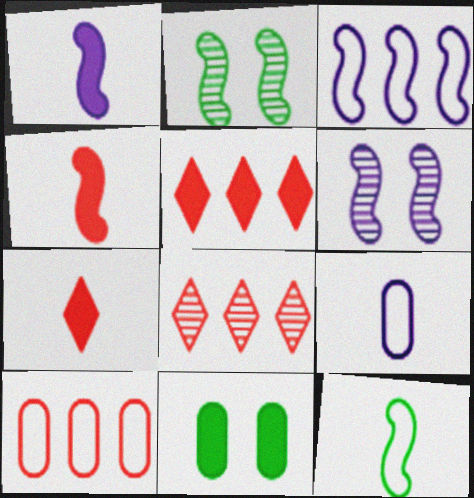[[1, 3, 6], 
[1, 5, 11], 
[2, 3, 4], 
[2, 5, 9]]